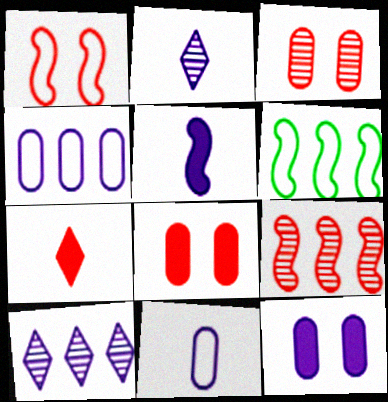[[2, 5, 11], 
[2, 6, 8]]